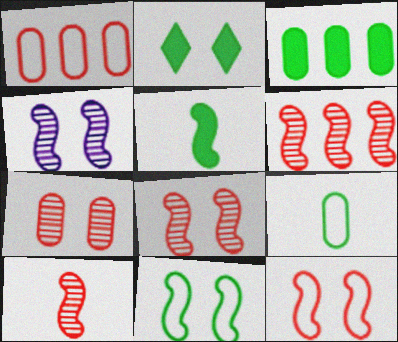[[2, 3, 5], 
[6, 8, 10]]